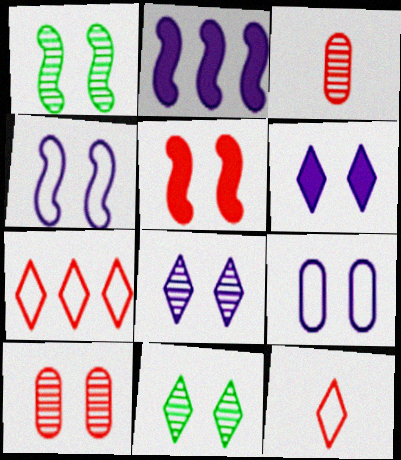[[1, 4, 5], 
[1, 8, 10], 
[3, 5, 7], 
[5, 9, 11]]